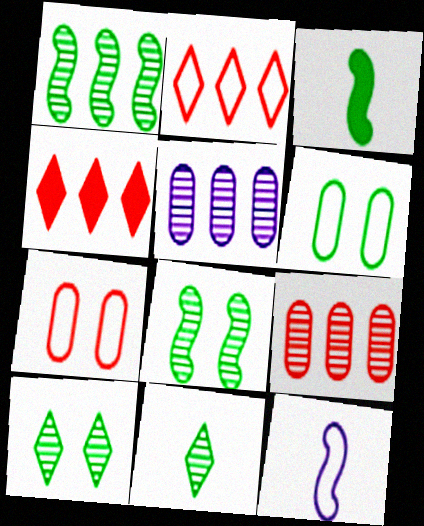[[2, 6, 12]]